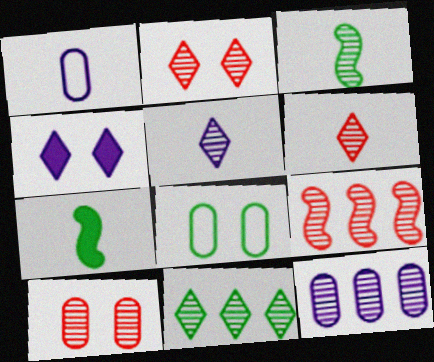[[1, 6, 7], 
[2, 3, 12], 
[2, 5, 11], 
[6, 9, 10], 
[7, 8, 11], 
[9, 11, 12]]